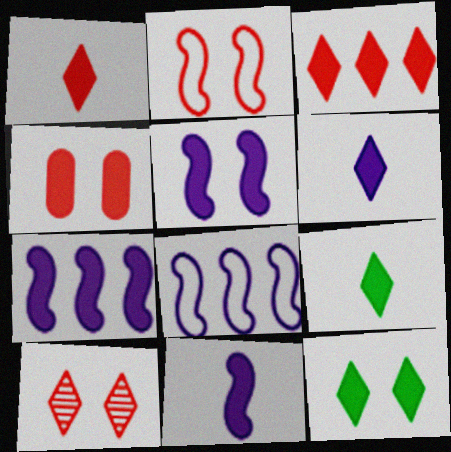[[1, 6, 9], 
[2, 4, 10], 
[3, 6, 12], 
[4, 5, 12], 
[4, 7, 9], 
[5, 7, 11]]